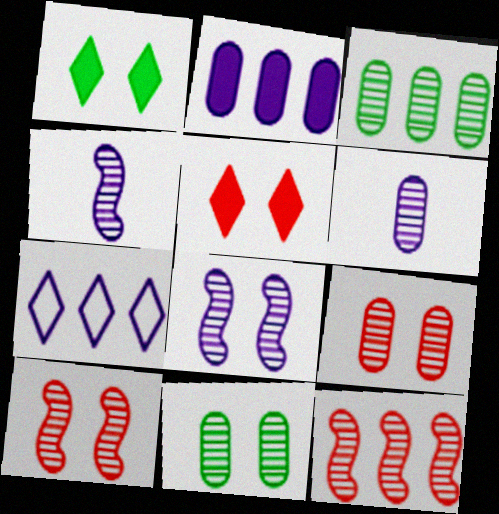[[3, 6, 9]]